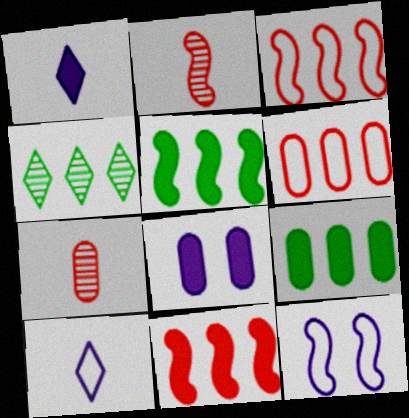[[2, 5, 12]]